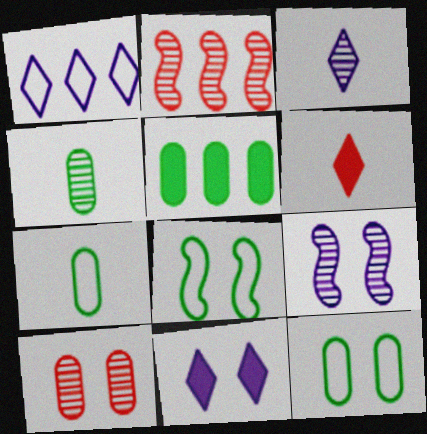[[1, 2, 5], 
[1, 3, 11], 
[2, 7, 11], 
[4, 5, 12], 
[8, 10, 11]]